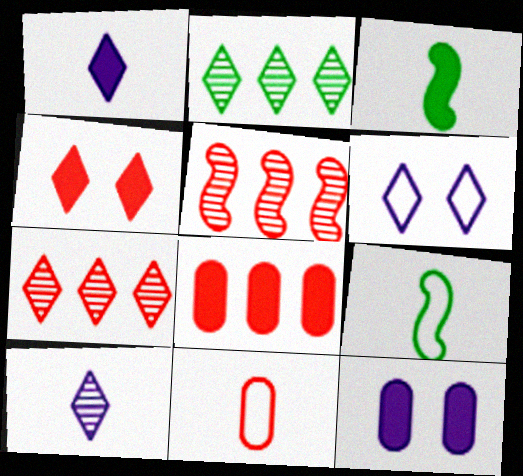[[3, 10, 11], 
[4, 5, 11], 
[7, 9, 12]]